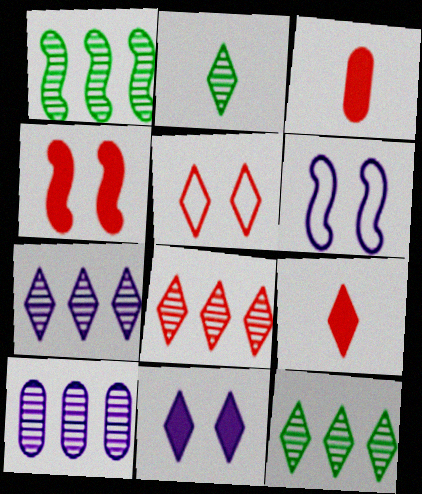[[1, 8, 10], 
[3, 6, 12], 
[5, 8, 9], 
[7, 8, 12]]